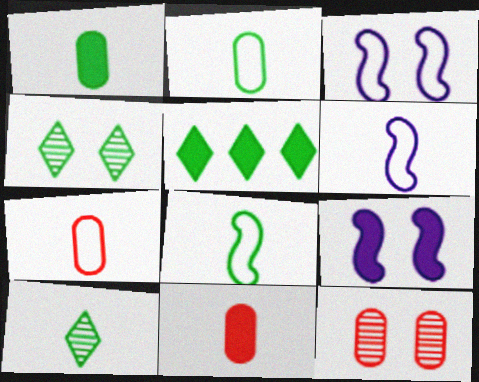[[1, 8, 10], 
[5, 6, 12], 
[5, 9, 11], 
[6, 10, 11]]